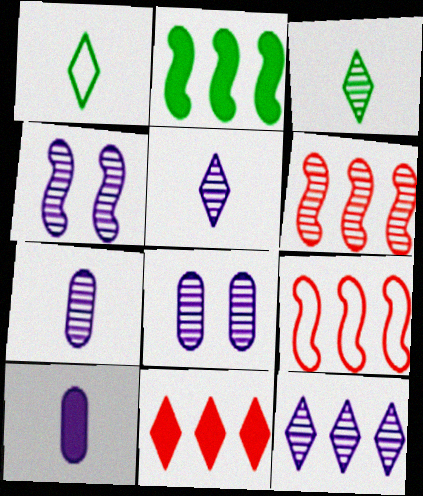[[3, 6, 8], 
[4, 7, 12]]